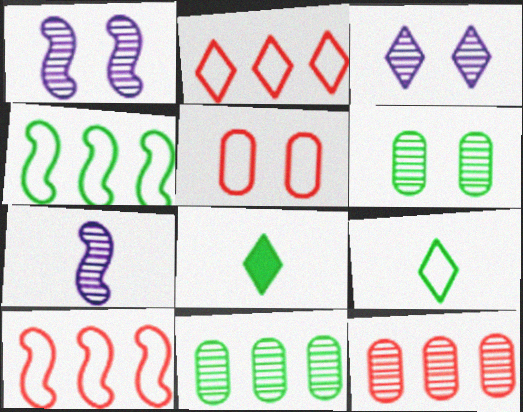[[2, 3, 8], 
[4, 6, 8]]